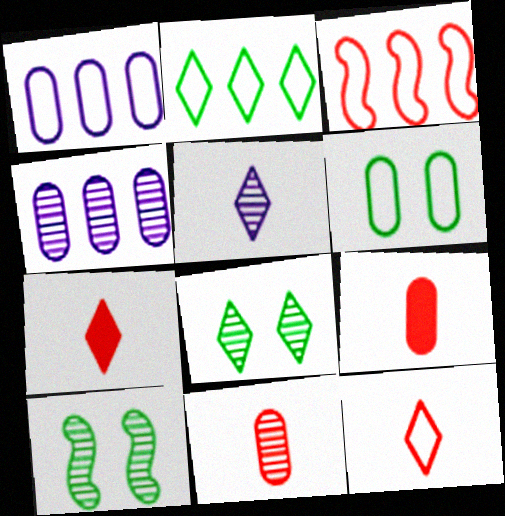[[1, 2, 3], 
[1, 7, 10], 
[4, 6, 9]]